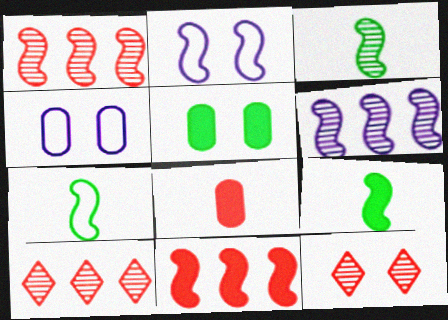[[1, 2, 9], 
[2, 3, 11], 
[2, 5, 12], 
[3, 7, 9], 
[4, 9, 10]]